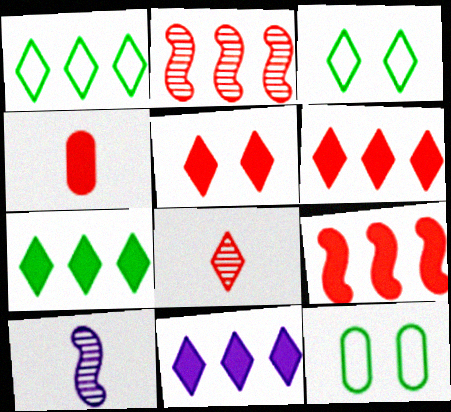[[3, 8, 11], 
[4, 5, 9], 
[6, 7, 11], 
[6, 10, 12]]